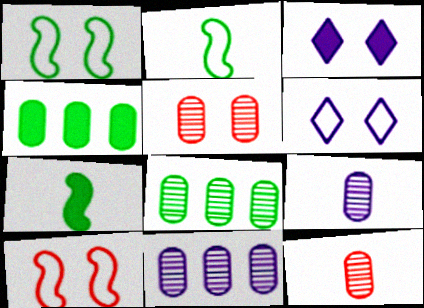[[1, 3, 5], 
[5, 8, 9]]